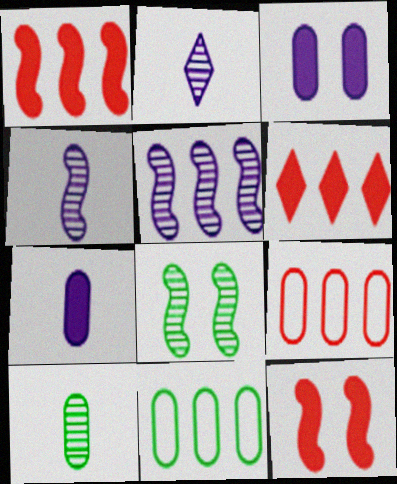[[2, 11, 12], 
[3, 9, 10], 
[5, 6, 11]]